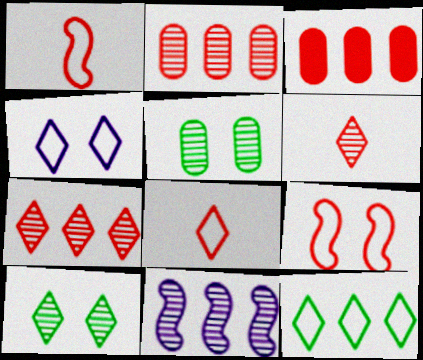[[3, 6, 9], 
[3, 11, 12], 
[4, 8, 12], 
[5, 6, 11]]